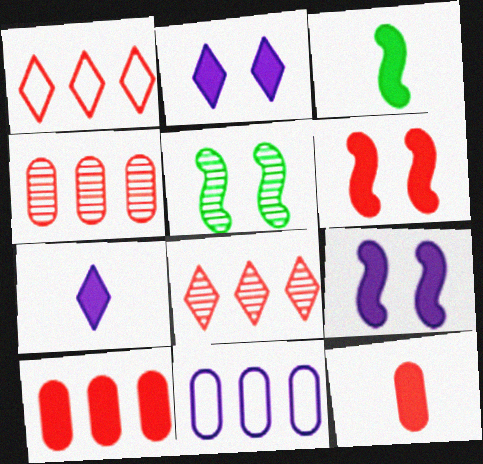[[2, 3, 10], 
[3, 7, 12]]